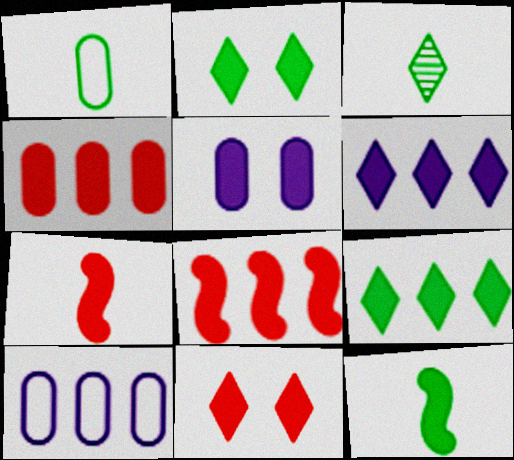[[1, 3, 12], 
[4, 7, 11], 
[5, 7, 9]]